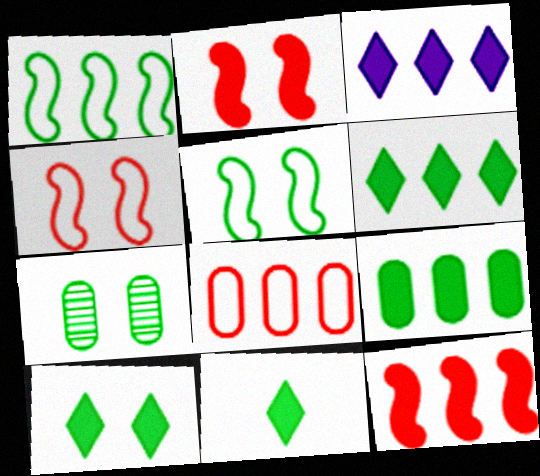[[1, 7, 11], 
[3, 9, 12], 
[5, 7, 10], 
[6, 10, 11]]